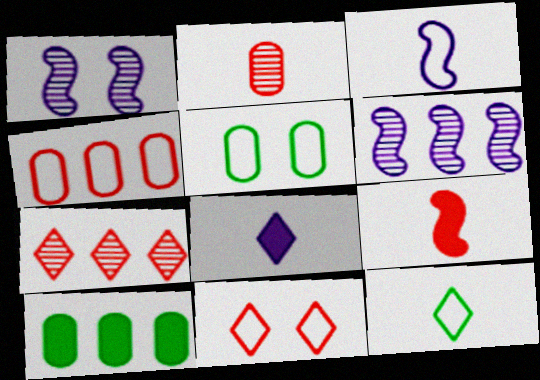[]